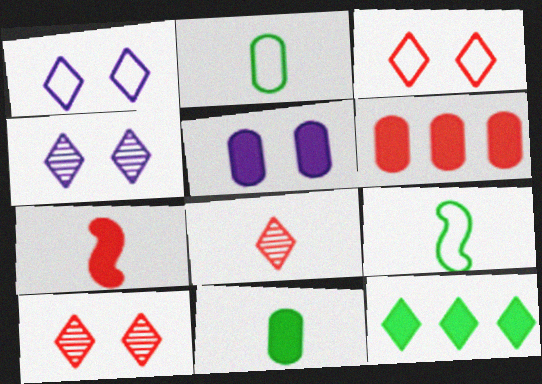[[1, 8, 12], 
[4, 6, 9], 
[5, 6, 11], 
[5, 7, 12]]